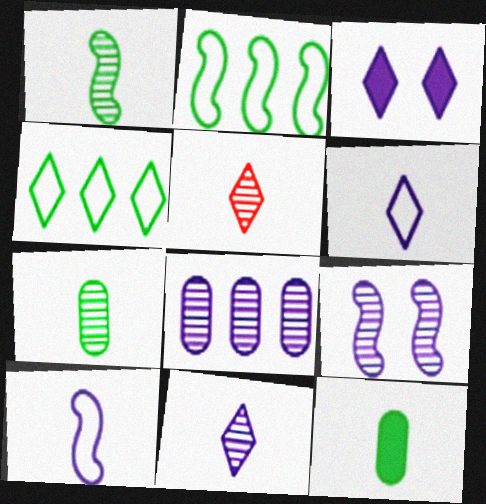[[3, 4, 5], 
[3, 8, 10], 
[5, 10, 12], 
[8, 9, 11]]